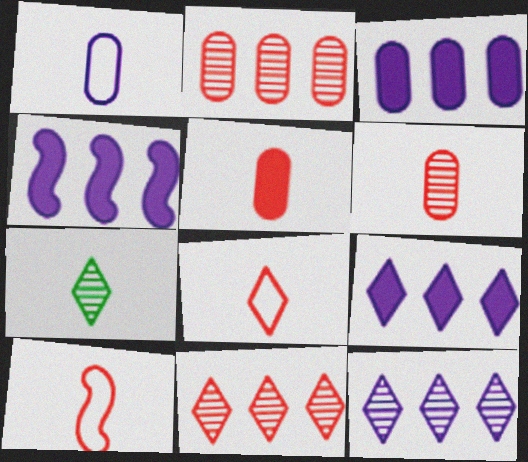[[3, 4, 9]]